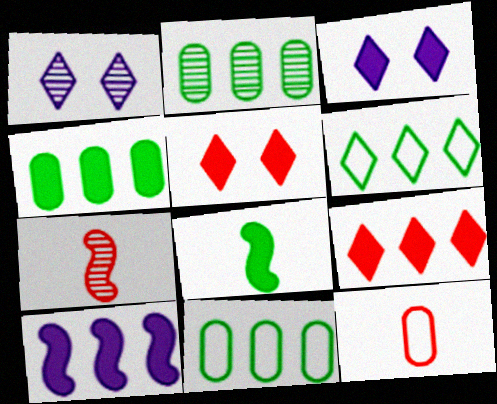[[1, 2, 7], 
[2, 4, 11], 
[3, 7, 11], 
[4, 9, 10]]